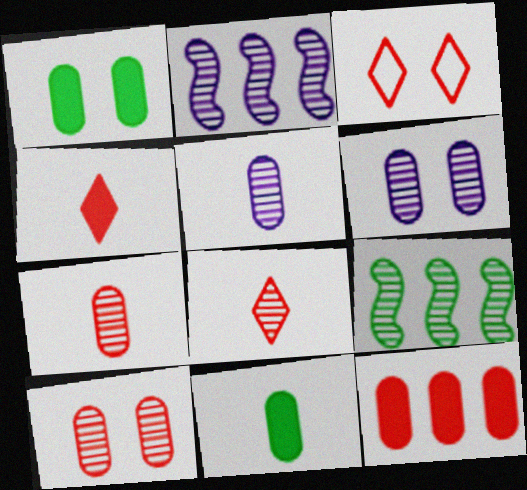[[2, 3, 11], 
[6, 8, 9]]